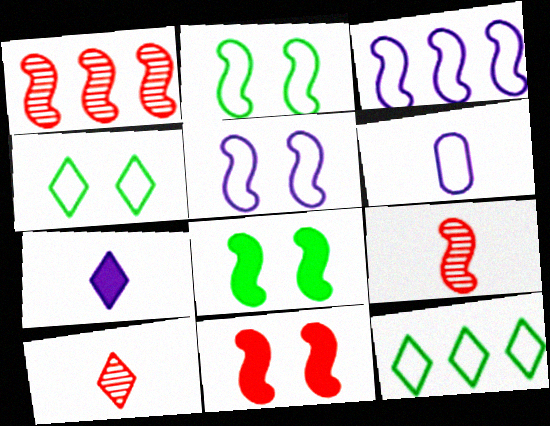[[3, 8, 9]]